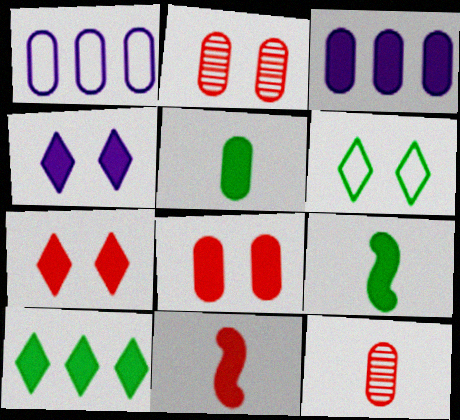[[1, 2, 5], 
[3, 5, 8], 
[3, 7, 9]]